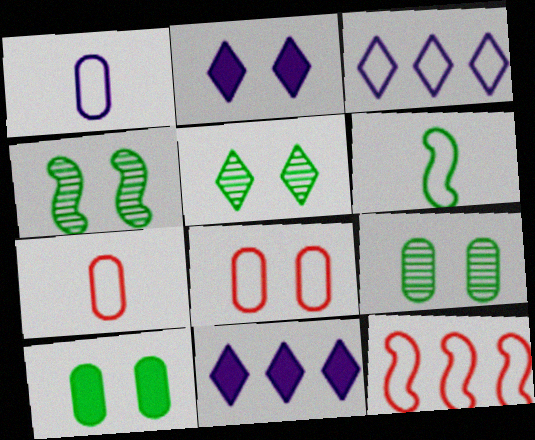[[2, 4, 8], 
[3, 6, 8], 
[4, 5, 9], 
[4, 7, 11]]